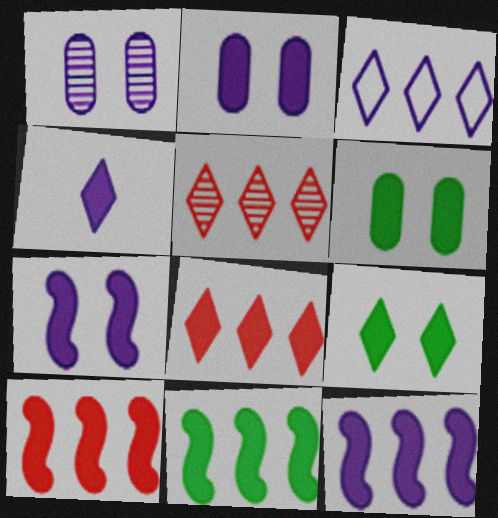[[2, 4, 12], 
[4, 6, 10], 
[4, 8, 9], 
[10, 11, 12]]